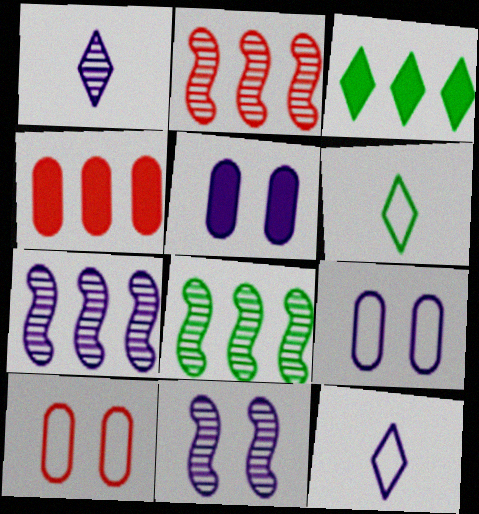[[2, 5, 6], 
[2, 7, 8], 
[4, 6, 11], 
[5, 7, 12]]